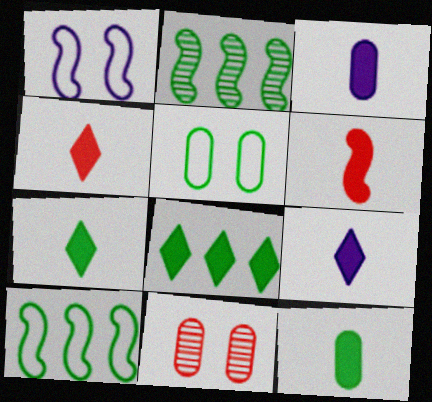[[1, 2, 6], 
[2, 5, 7], 
[3, 6, 7], 
[4, 7, 9], 
[6, 9, 12], 
[9, 10, 11]]